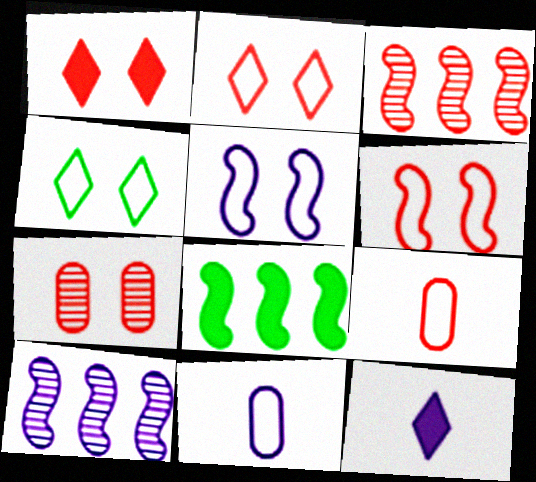[[1, 3, 9], 
[1, 6, 7]]